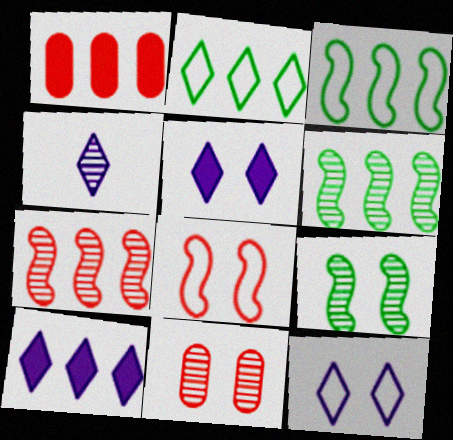[[4, 6, 11], 
[4, 10, 12]]